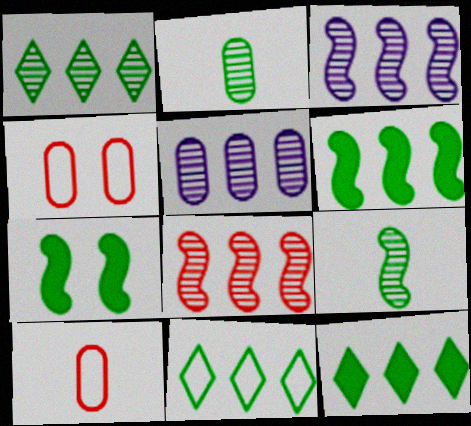[[1, 5, 8], 
[1, 11, 12], 
[2, 7, 11]]